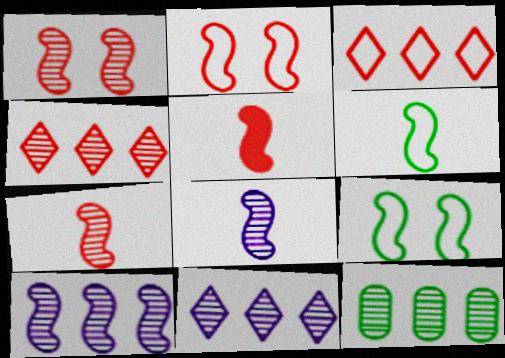[[4, 10, 12], 
[5, 6, 8], 
[5, 9, 10]]